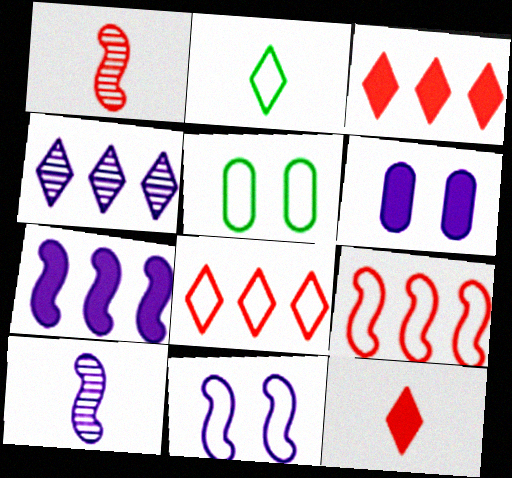[[3, 5, 10], 
[7, 10, 11]]